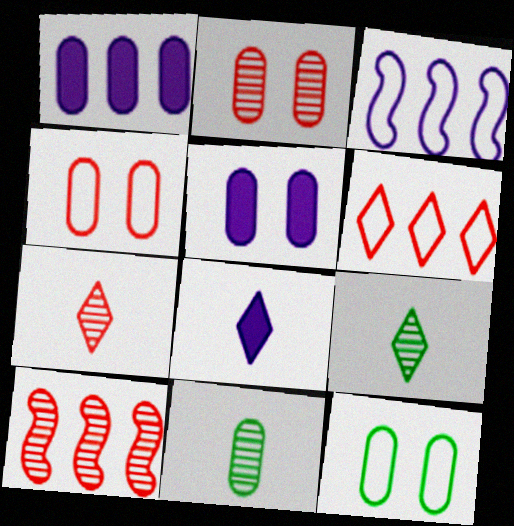[[1, 4, 11], 
[2, 5, 12], 
[2, 7, 10], 
[8, 10, 12]]